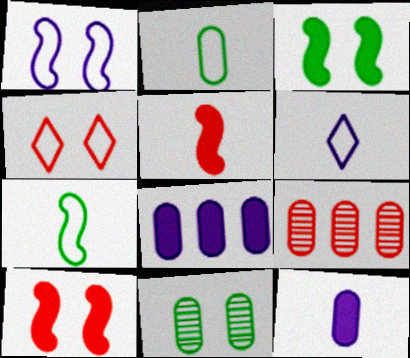[[3, 6, 9], 
[4, 5, 9]]